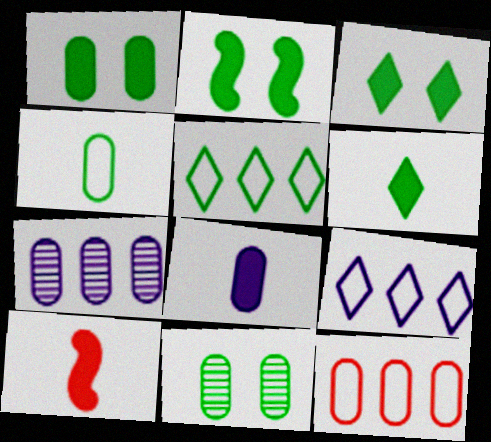[[1, 2, 3], 
[6, 8, 10], 
[8, 11, 12], 
[9, 10, 11]]